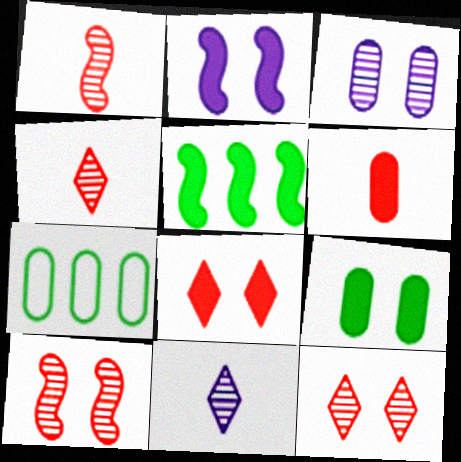[[2, 4, 7], 
[2, 8, 9], 
[3, 6, 7]]